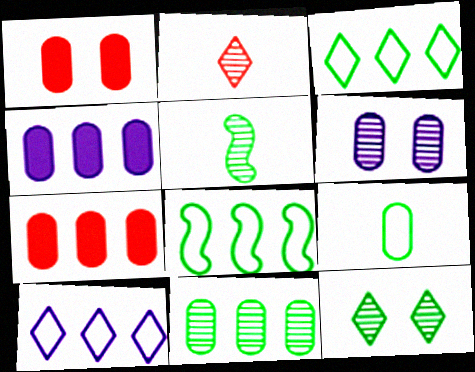[[1, 5, 10], 
[5, 11, 12], 
[6, 7, 9]]